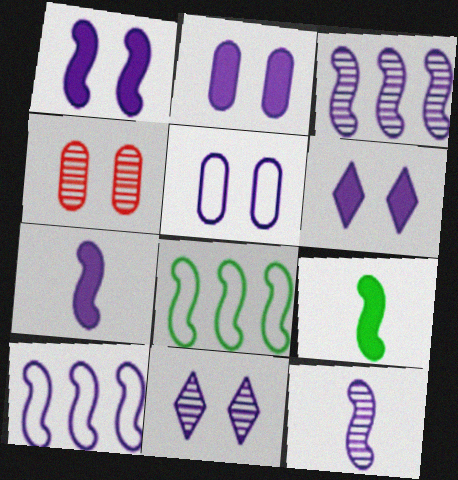[[1, 2, 6], 
[1, 5, 11], 
[1, 10, 12]]